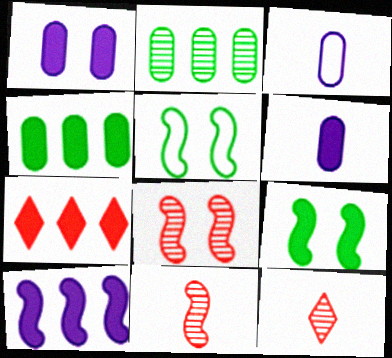[[4, 7, 10], 
[5, 10, 11], 
[6, 7, 9]]